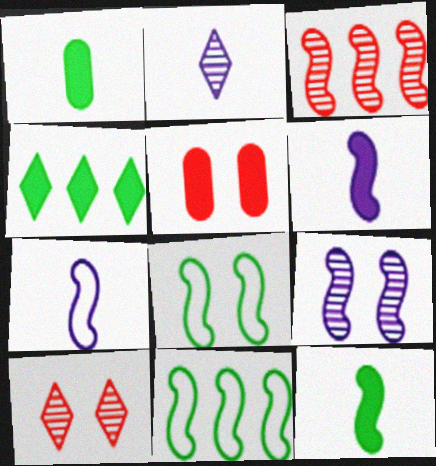[[2, 5, 11], 
[3, 6, 8], 
[4, 5, 6]]